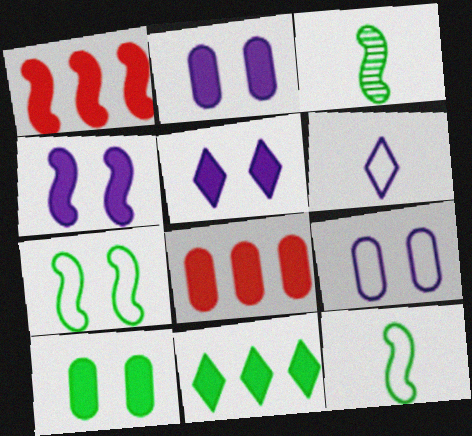[[2, 4, 5]]